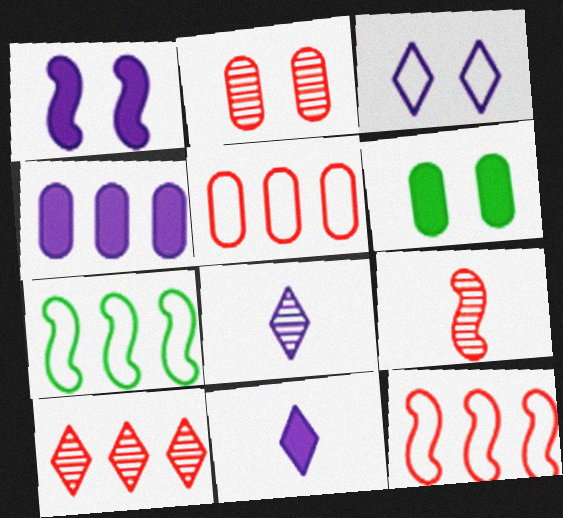[[1, 4, 11], 
[1, 7, 9], 
[2, 7, 11], 
[2, 9, 10], 
[4, 7, 10], 
[6, 8, 12]]